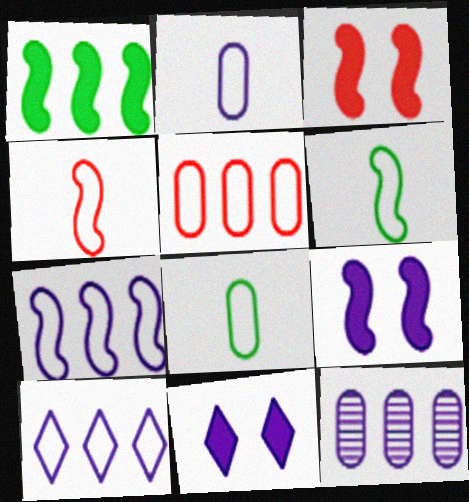[]